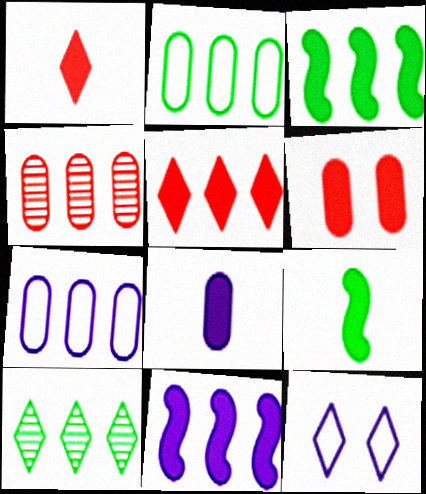[[1, 8, 9], 
[1, 10, 12], 
[2, 3, 10], 
[4, 9, 12]]